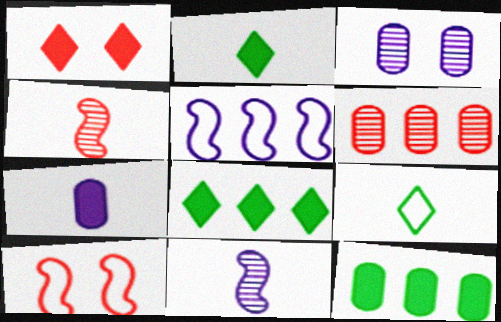[[4, 7, 9], 
[5, 6, 8]]